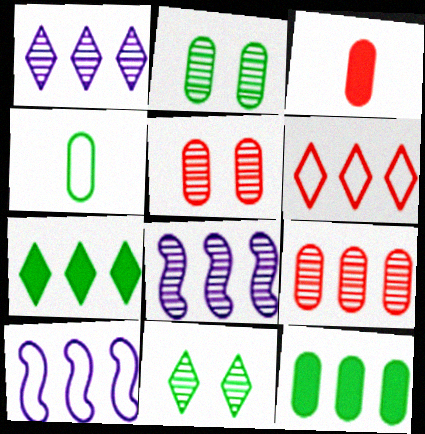[[1, 6, 7], 
[2, 4, 12], 
[3, 10, 11], 
[6, 8, 12], 
[7, 9, 10]]